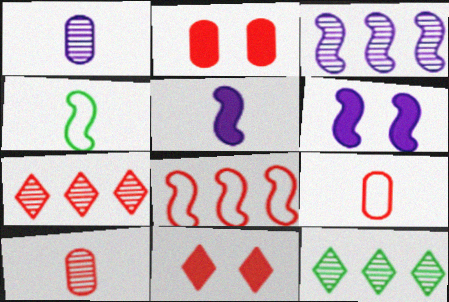[[6, 9, 12], 
[8, 10, 11]]